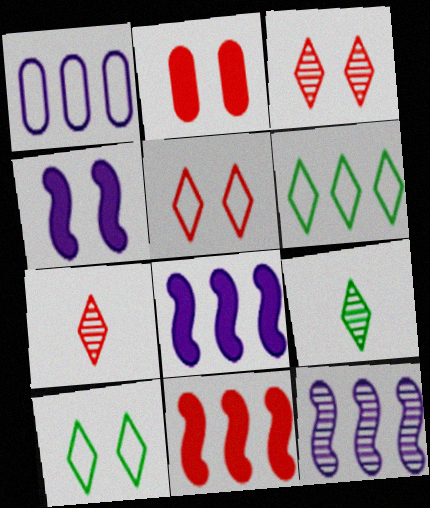[]